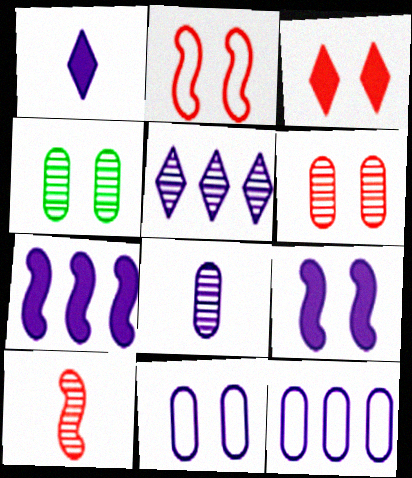[[2, 3, 6], 
[4, 5, 10], 
[5, 7, 12]]